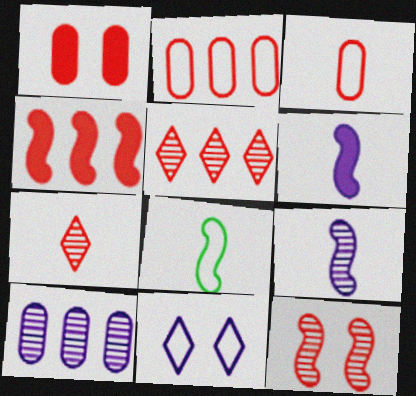[[2, 4, 5], 
[2, 8, 11], 
[6, 10, 11]]